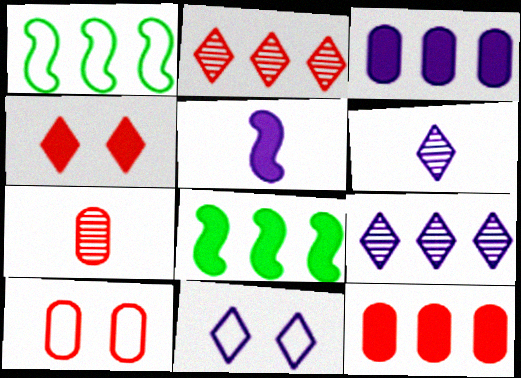[[1, 2, 3], 
[1, 9, 12], 
[6, 8, 10], 
[7, 8, 11], 
[7, 10, 12]]